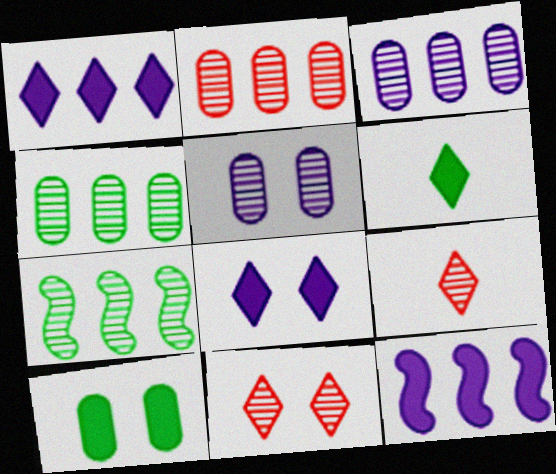[[2, 3, 4], 
[5, 7, 9]]